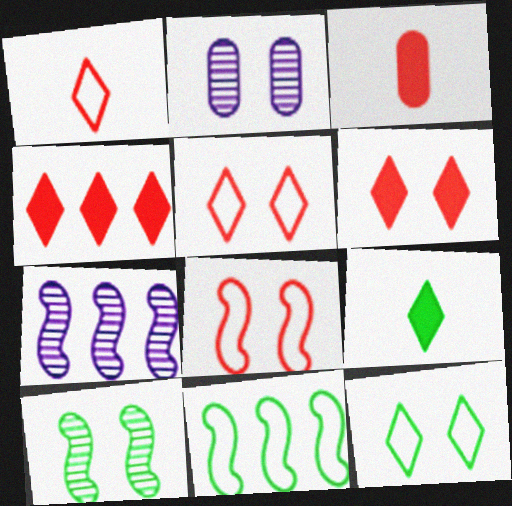[[3, 7, 12]]